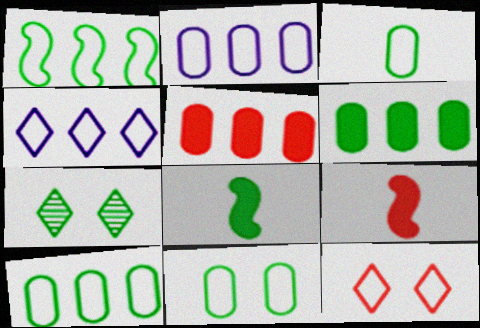[[2, 7, 9], 
[3, 10, 11], 
[7, 8, 10]]